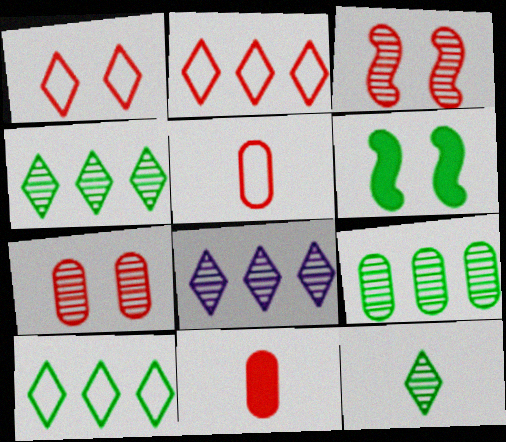[[2, 3, 11], 
[5, 6, 8]]